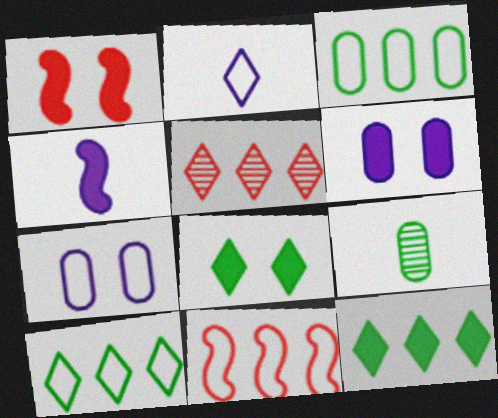[[1, 6, 8], 
[2, 5, 8]]